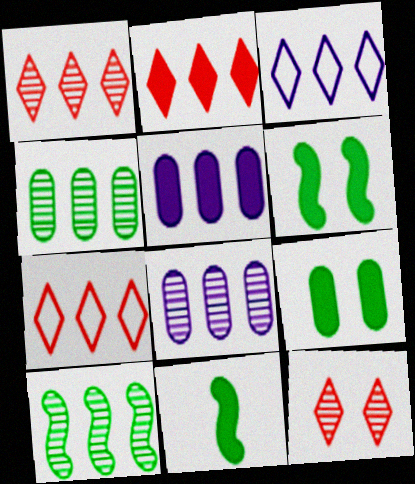[[1, 2, 7], 
[1, 8, 10], 
[5, 7, 10]]